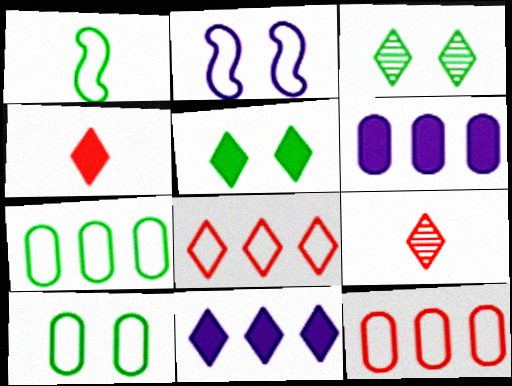[[4, 5, 11]]